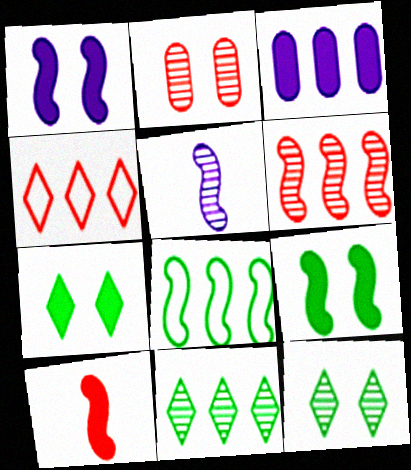[[2, 4, 10], 
[2, 5, 11], 
[3, 7, 10]]